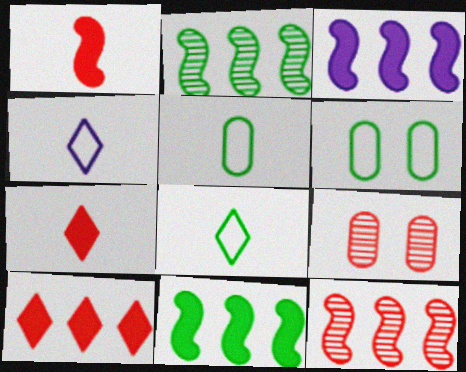[[3, 8, 9], 
[4, 9, 11]]